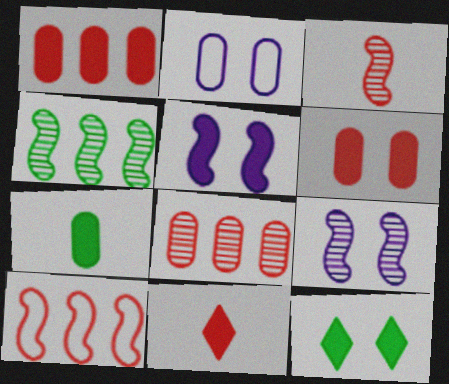[[2, 4, 11], 
[2, 7, 8], 
[3, 4, 9], 
[5, 6, 12]]